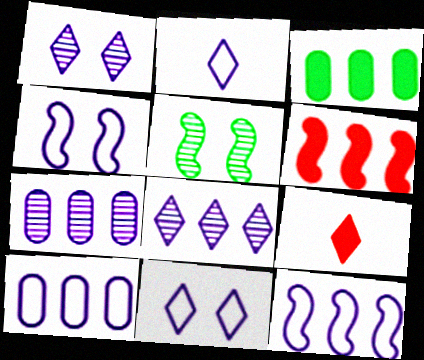[[2, 4, 10], 
[5, 9, 10]]